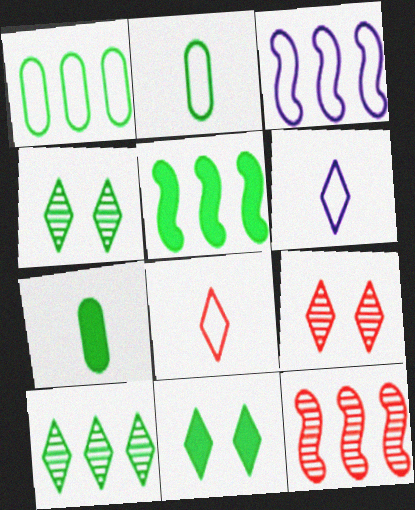[[1, 5, 10], 
[2, 4, 5], 
[3, 5, 12], 
[3, 7, 9], 
[5, 7, 11]]